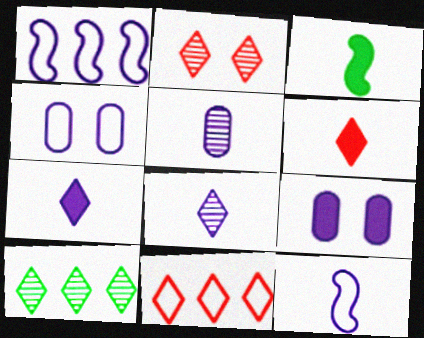[[1, 8, 9], 
[2, 6, 11], 
[2, 8, 10], 
[5, 7, 12]]